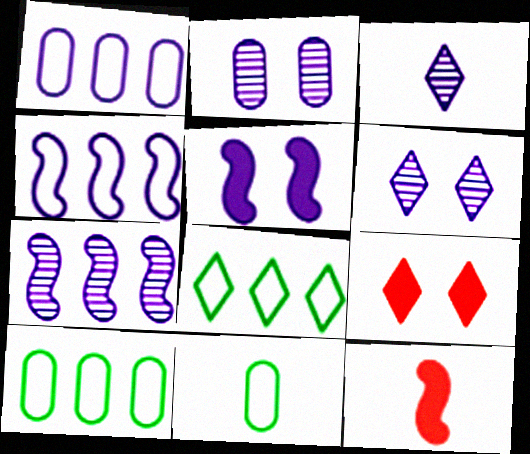[[1, 3, 5], 
[2, 3, 7], 
[2, 8, 12], 
[3, 8, 9], 
[3, 11, 12], 
[6, 10, 12], 
[7, 9, 11]]